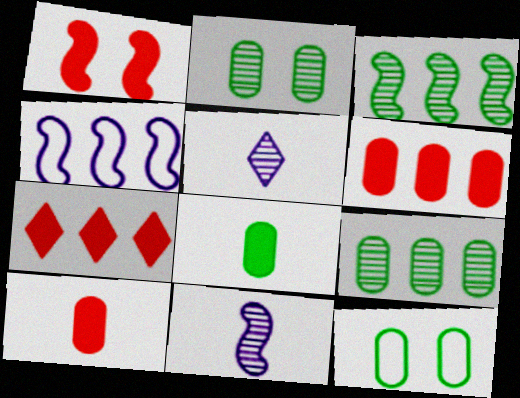[[1, 7, 10], 
[4, 7, 9], 
[7, 11, 12], 
[8, 9, 12]]